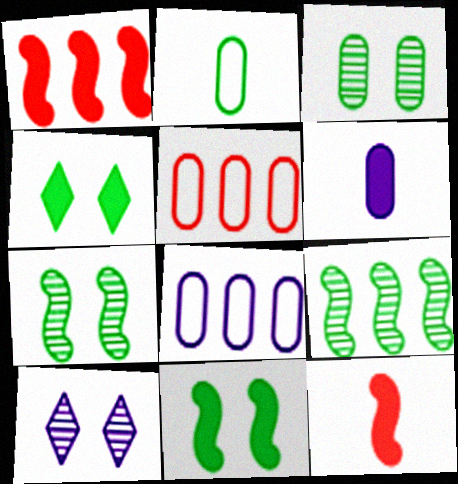[[1, 2, 10], 
[1, 4, 6], 
[2, 4, 9], 
[3, 5, 6]]